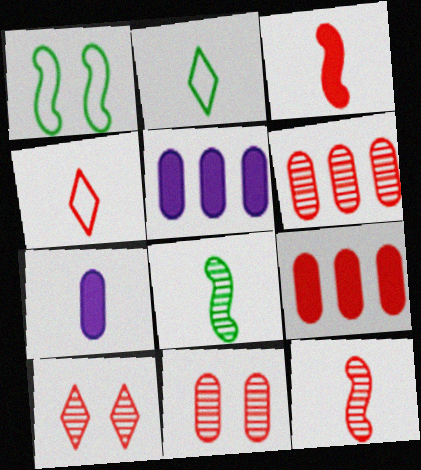[[2, 7, 12], 
[4, 7, 8], 
[6, 10, 12]]